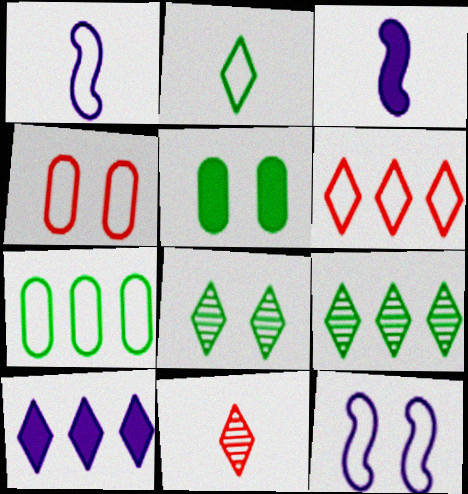[[3, 4, 9], 
[6, 9, 10]]